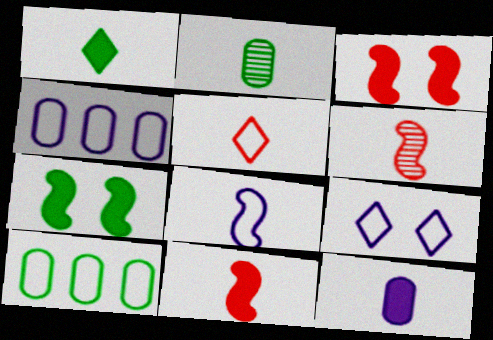[[1, 11, 12], 
[4, 8, 9]]